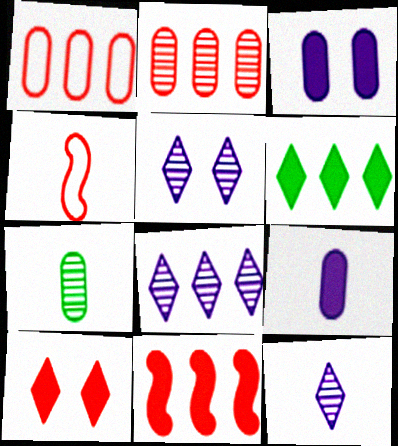[[1, 3, 7], 
[2, 4, 10], 
[5, 8, 12]]